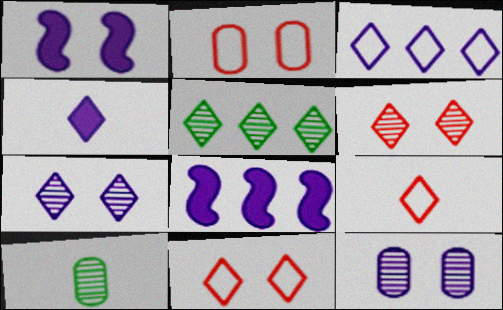[[3, 4, 7], 
[4, 5, 11], 
[8, 10, 11]]